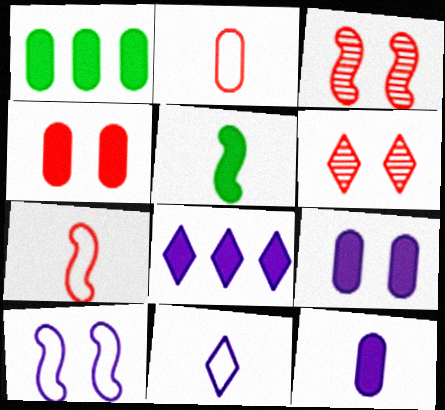[[1, 3, 11], 
[1, 4, 12], 
[4, 5, 8]]